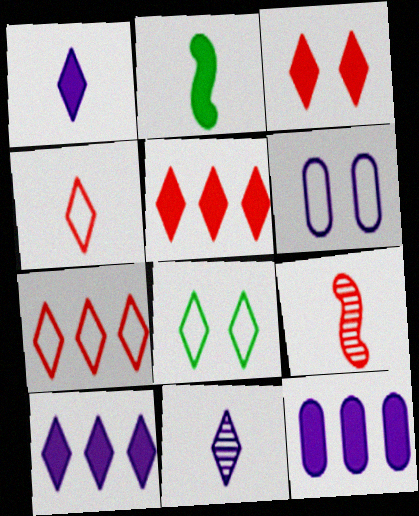[[2, 3, 12], 
[5, 8, 11], 
[8, 9, 12]]